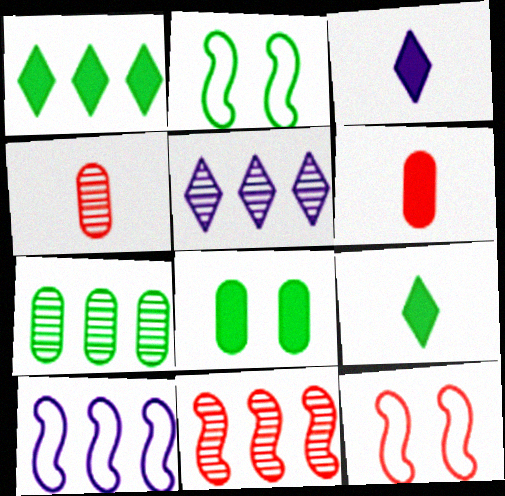[[2, 5, 6], 
[2, 7, 9], 
[3, 7, 12], 
[5, 7, 11]]